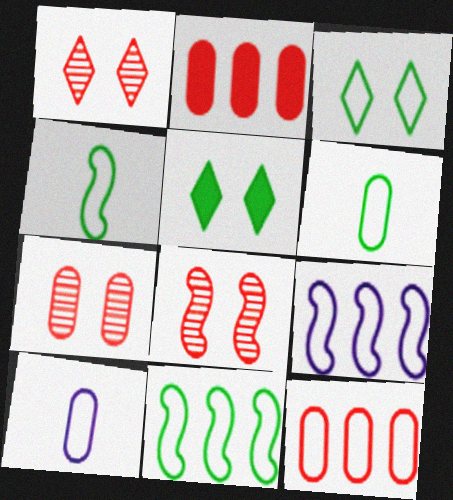[[1, 7, 8], 
[3, 6, 11]]